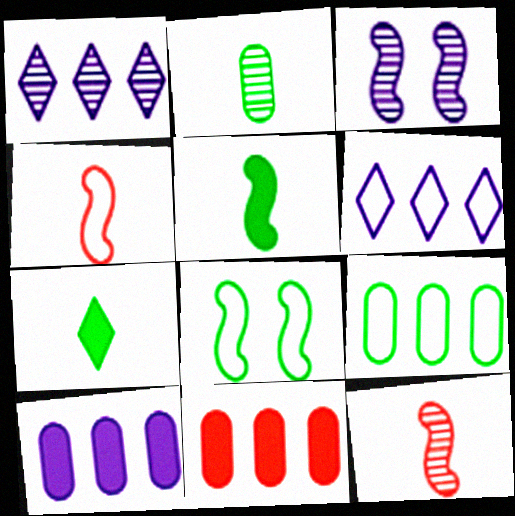[]